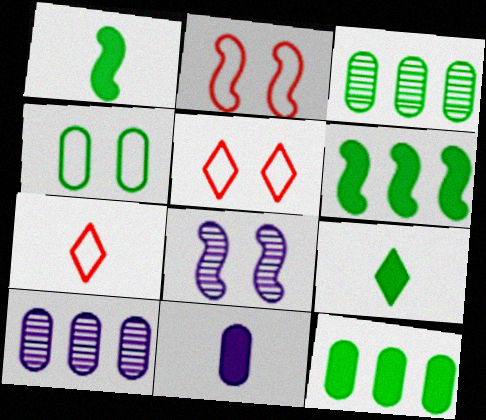[[1, 5, 10], 
[2, 9, 10], 
[7, 8, 12]]